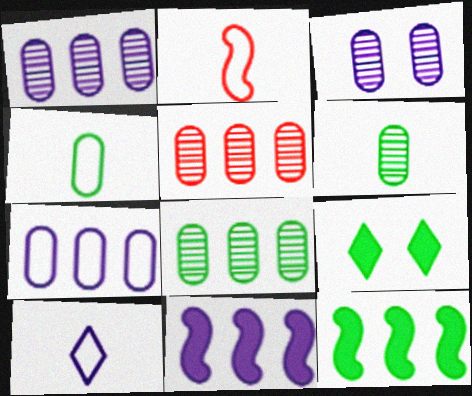[[1, 2, 9], 
[1, 5, 8], 
[2, 4, 10], 
[3, 5, 6], 
[3, 10, 11]]